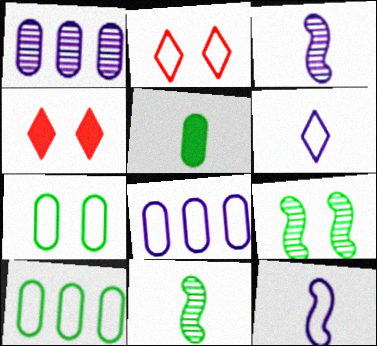[[2, 10, 12], 
[3, 4, 10], 
[4, 8, 11]]